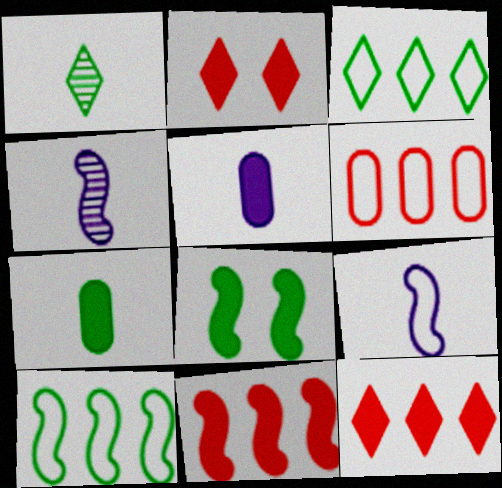[[5, 8, 12]]